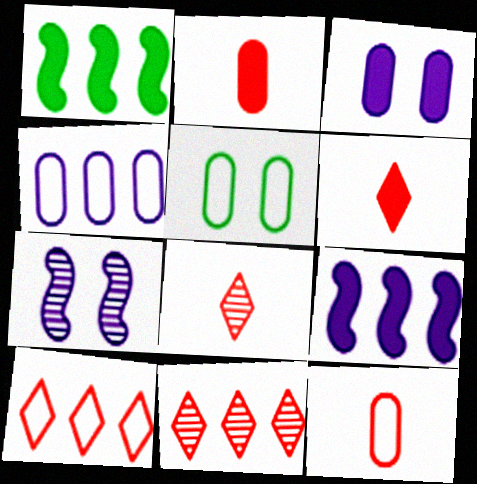[[1, 3, 6], 
[1, 4, 11], 
[4, 5, 12], 
[5, 8, 9]]